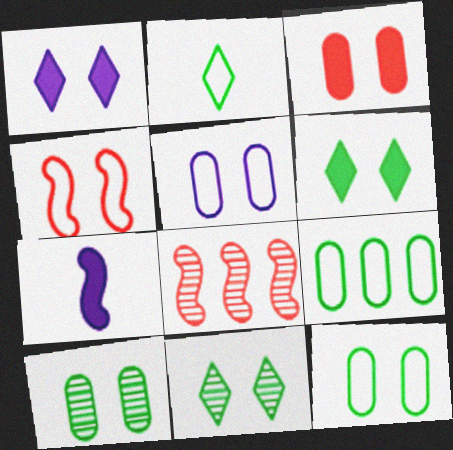[[1, 4, 10], 
[3, 5, 10]]